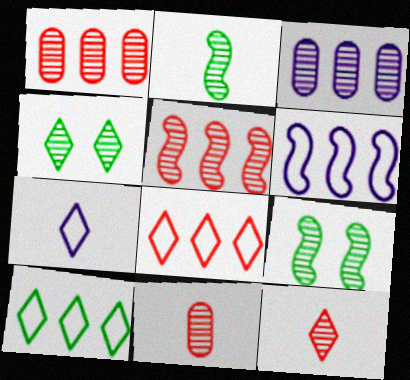[[3, 9, 12]]